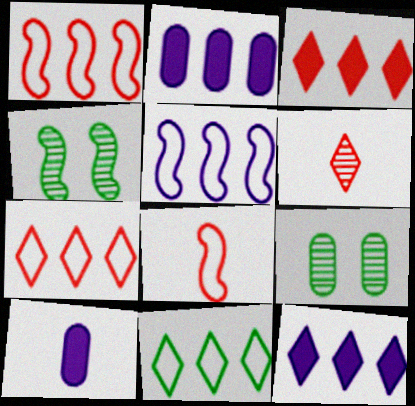[[4, 7, 10], 
[8, 9, 12]]